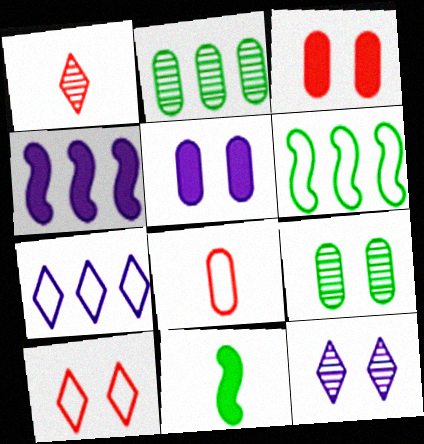[[1, 5, 6], 
[2, 5, 8]]